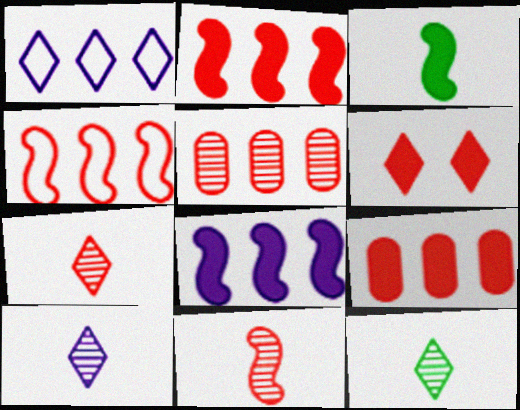[[1, 6, 12], 
[7, 10, 12]]